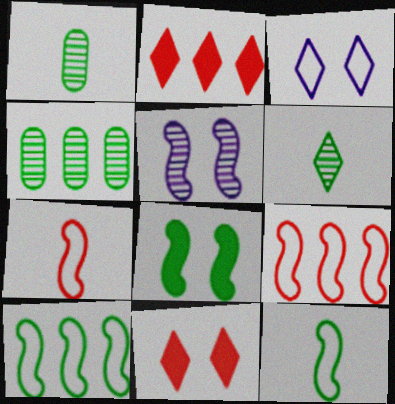[[2, 3, 6]]